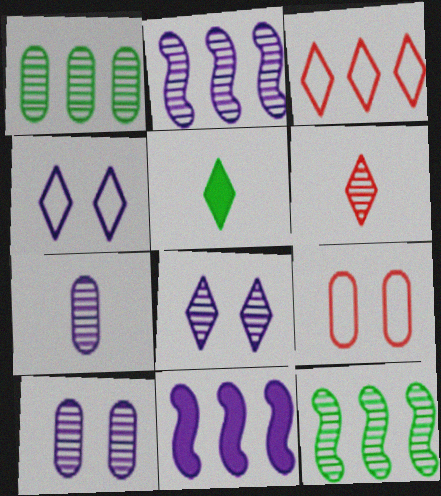[[1, 3, 11], 
[2, 5, 9], 
[2, 7, 8], 
[3, 5, 8], 
[4, 7, 11], 
[6, 10, 12]]